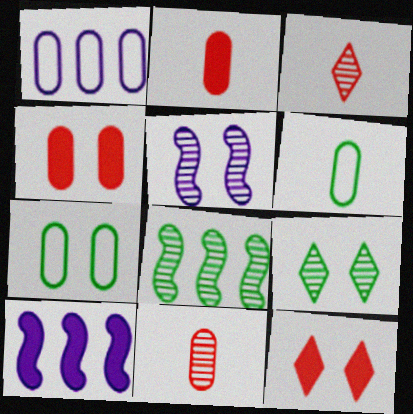[[3, 7, 10], 
[5, 7, 12]]